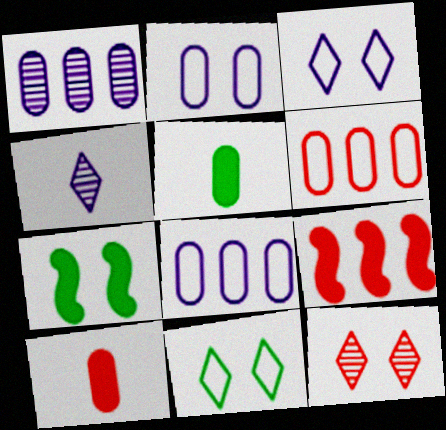[[2, 7, 12], 
[4, 6, 7]]